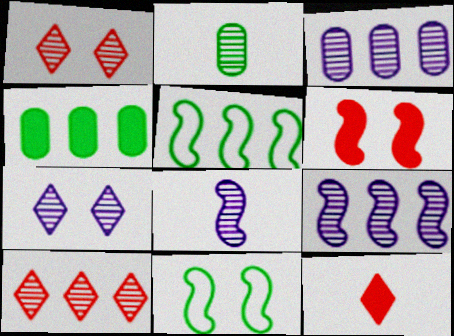[[1, 2, 9], 
[3, 7, 8], 
[3, 11, 12], 
[5, 6, 8]]